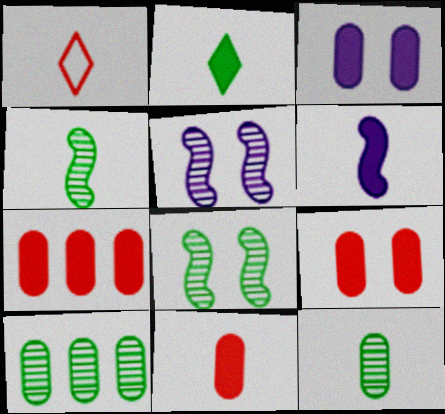[[1, 6, 12], 
[2, 6, 11], 
[7, 9, 11]]